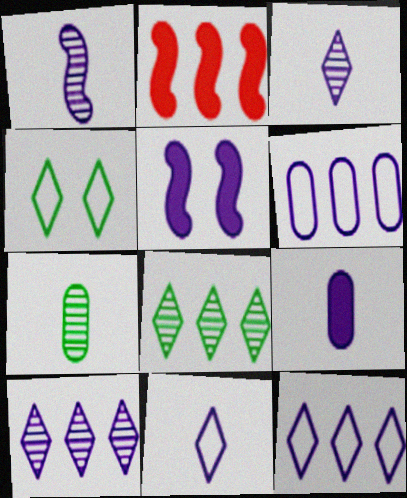[[1, 9, 11], 
[2, 6, 8], 
[3, 5, 6]]